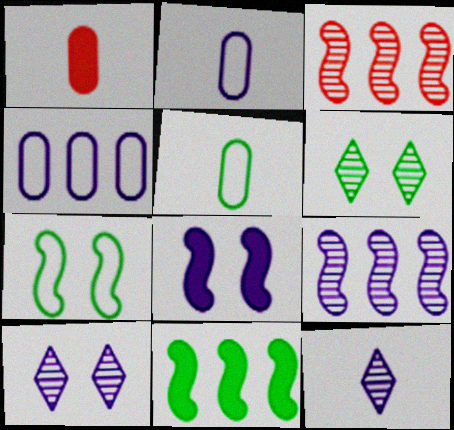[[4, 8, 12], 
[5, 6, 11]]